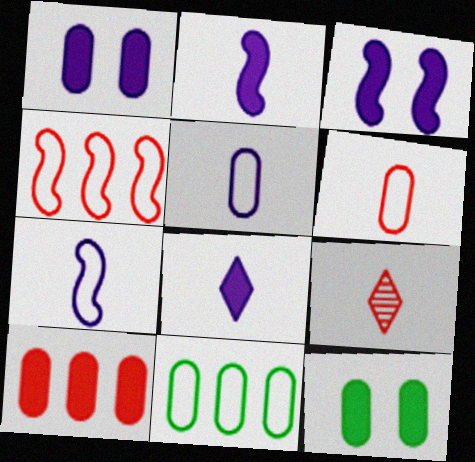[[3, 9, 11]]